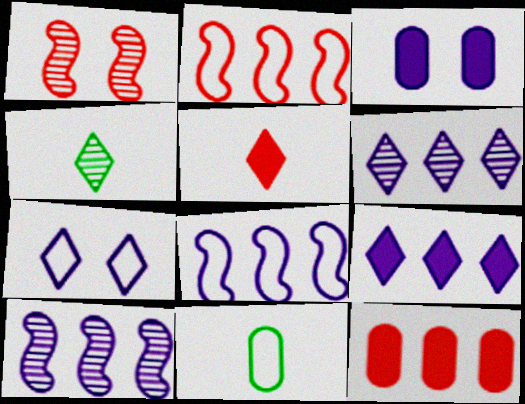[[1, 9, 11], 
[2, 3, 4], 
[2, 7, 11]]